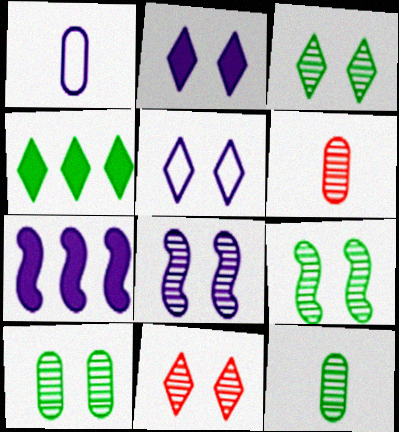[[3, 9, 10], 
[8, 10, 11]]